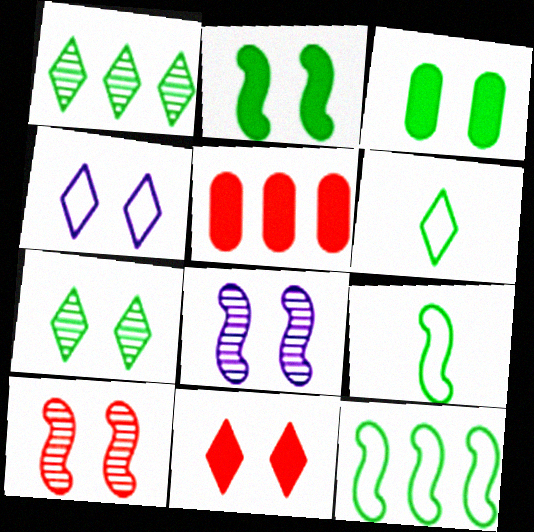[[1, 3, 9], 
[3, 4, 10], 
[4, 7, 11], 
[5, 6, 8]]